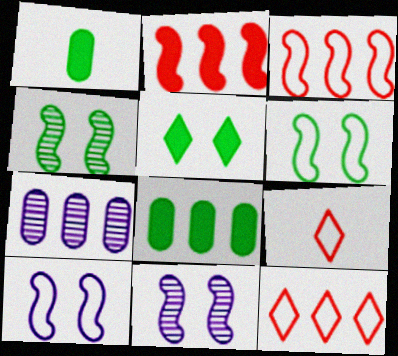[[1, 11, 12], 
[8, 9, 11]]